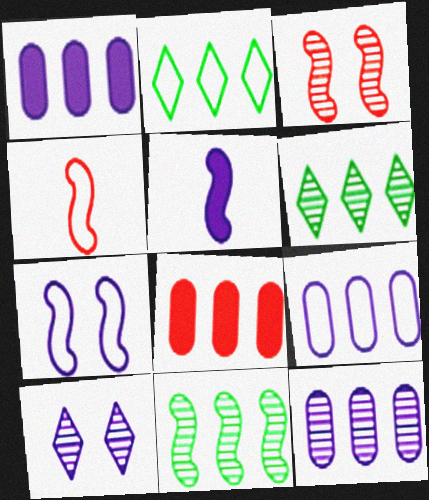[[1, 9, 12], 
[5, 9, 10]]